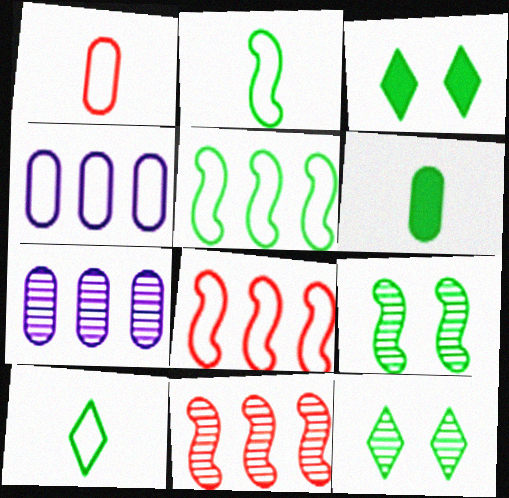[[5, 6, 12]]